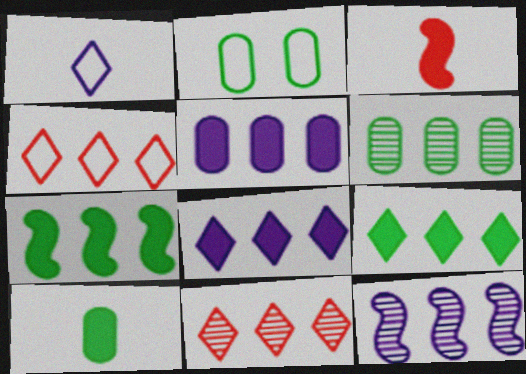[[2, 6, 10], 
[6, 11, 12]]